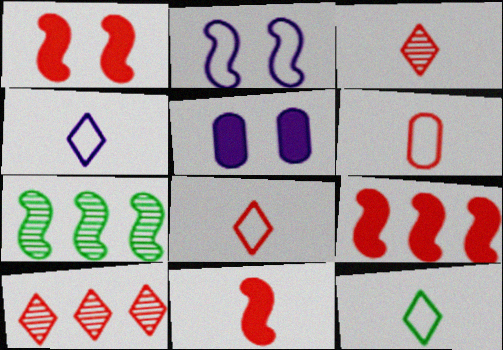[[1, 6, 10], 
[1, 9, 11], 
[2, 7, 11], 
[3, 6, 11], 
[4, 8, 12], 
[5, 7, 8]]